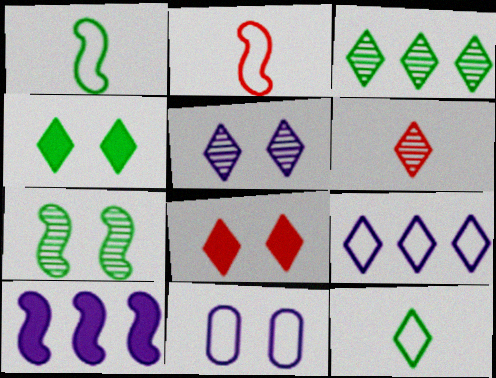[[2, 7, 10], 
[3, 4, 12], 
[3, 5, 6], 
[4, 6, 9], 
[7, 8, 11]]